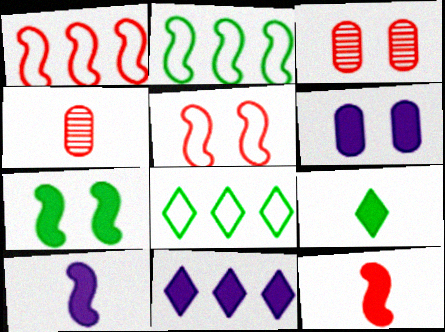[[3, 8, 10], 
[6, 10, 11]]